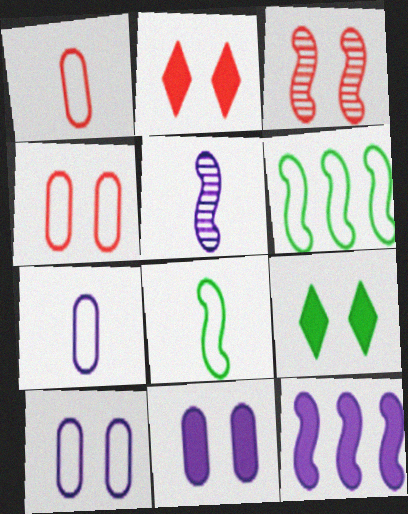[[2, 3, 4], 
[3, 8, 12], 
[3, 9, 10]]